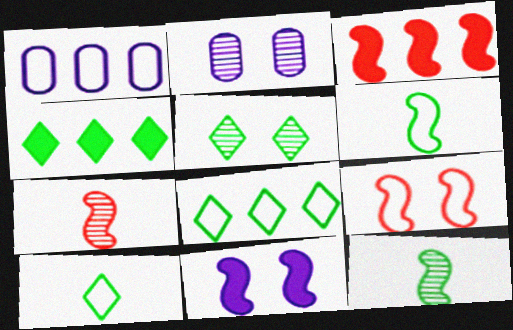[[1, 9, 10], 
[2, 3, 10], 
[3, 7, 9], 
[4, 5, 10]]